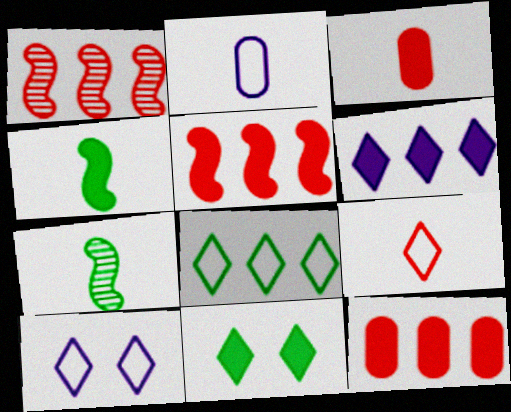[[1, 2, 11], 
[7, 10, 12], 
[8, 9, 10]]